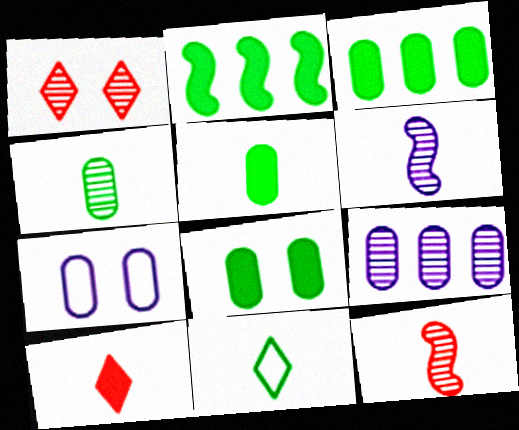[[3, 5, 8]]